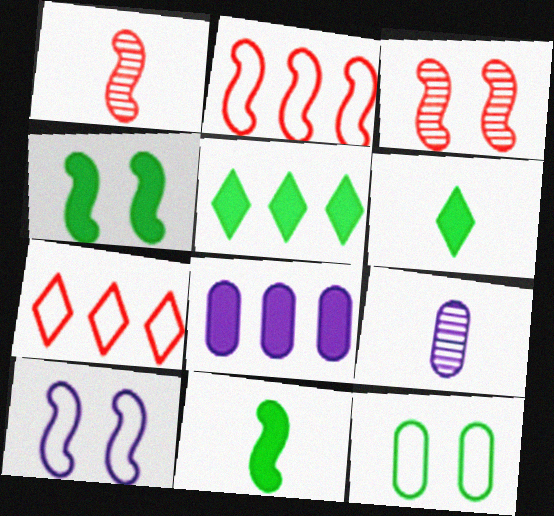[[3, 4, 10], 
[4, 7, 9]]